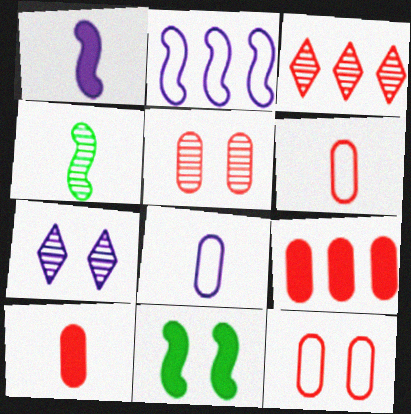[[3, 8, 11], 
[5, 6, 9], 
[7, 11, 12]]